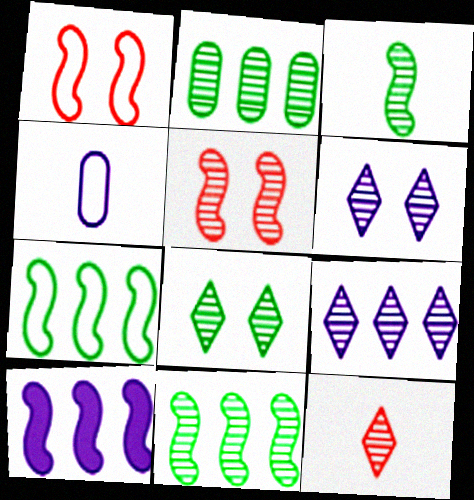[[1, 3, 10], 
[2, 3, 8], 
[4, 6, 10], 
[8, 9, 12]]